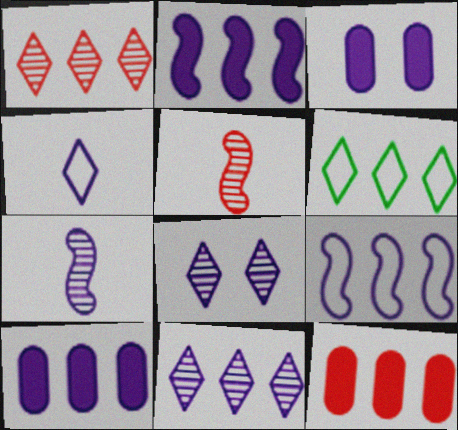[[3, 5, 6], 
[9, 10, 11]]